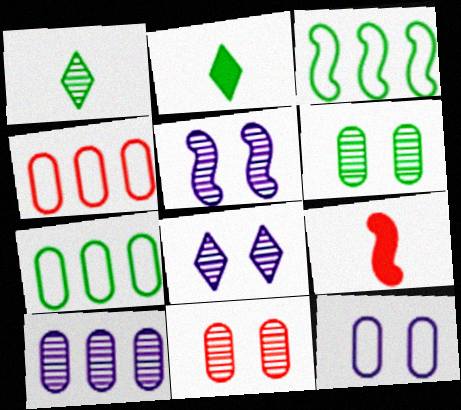[[2, 3, 6], 
[2, 4, 5], 
[3, 5, 9], 
[7, 8, 9]]